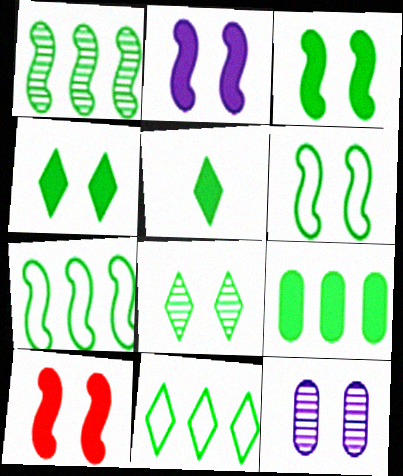[[1, 9, 11], 
[2, 3, 10], 
[3, 5, 9], 
[5, 8, 11]]